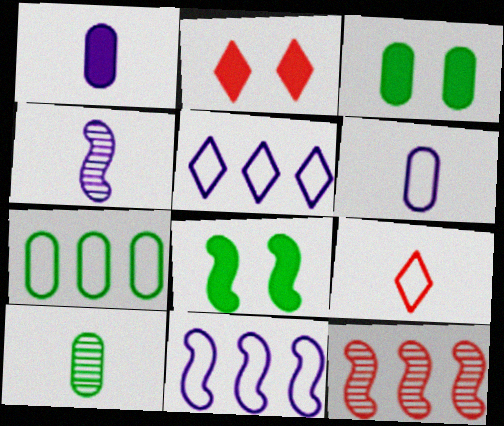[[2, 4, 7], 
[2, 10, 11], 
[3, 7, 10]]